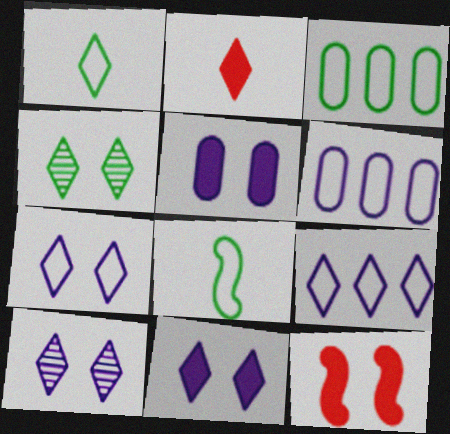[[2, 4, 9], 
[7, 10, 11]]